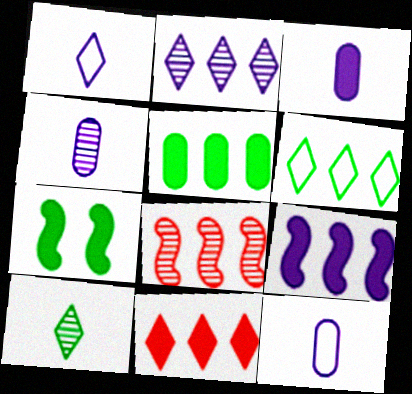[[2, 6, 11], 
[3, 4, 12], 
[3, 7, 11], 
[5, 9, 11]]